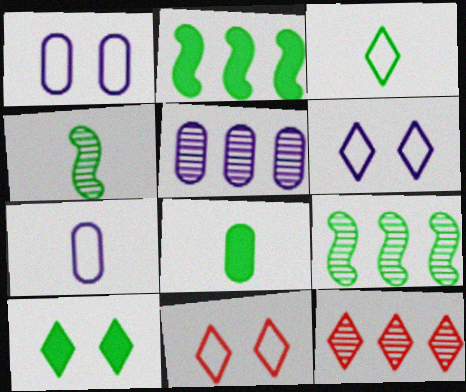[[2, 8, 10], 
[3, 4, 8], 
[5, 9, 12]]